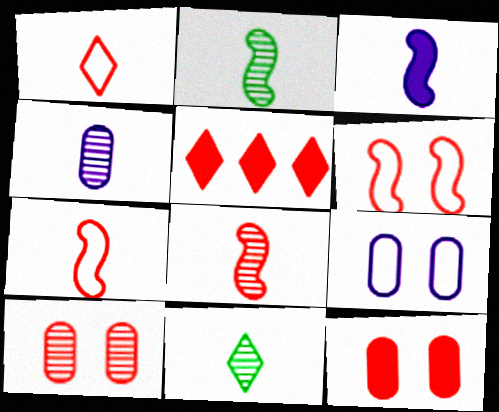[[2, 3, 7], 
[2, 5, 9], 
[4, 8, 11], 
[5, 7, 10]]